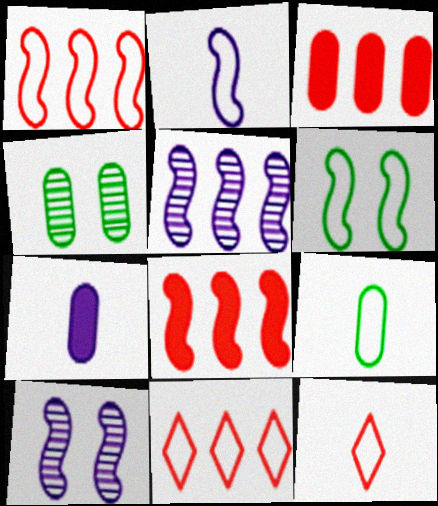[[1, 2, 6], 
[2, 9, 12]]